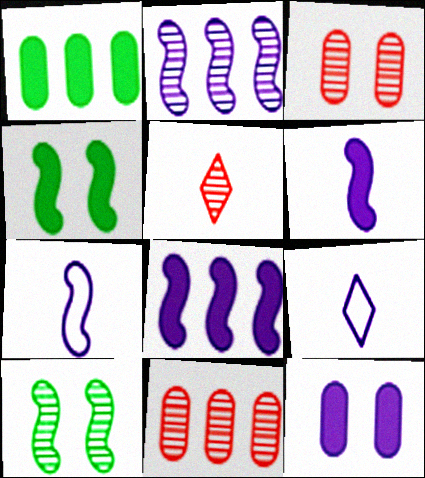[[2, 9, 12], 
[4, 9, 11]]